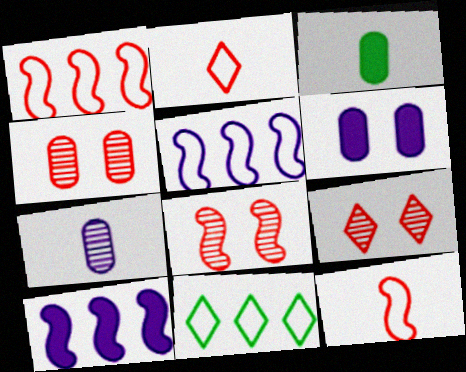[[3, 5, 9], 
[4, 8, 9]]